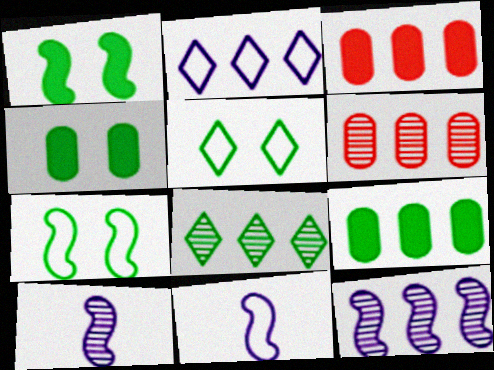[[3, 5, 10], 
[6, 8, 12]]